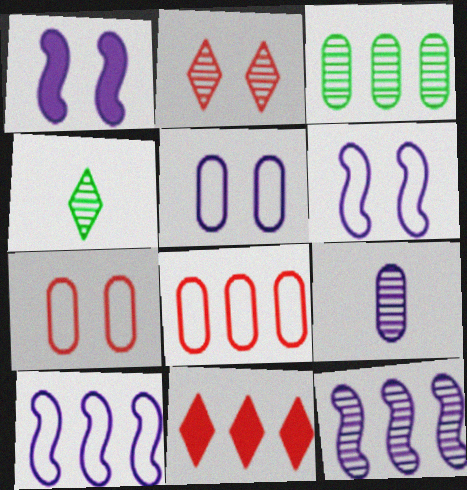[[1, 4, 8], 
[3, 10, 11]]